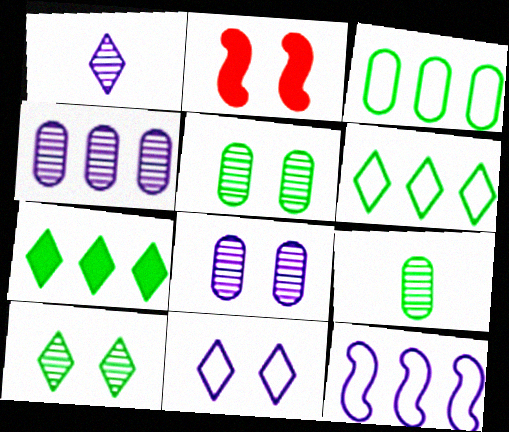[[1, 2, 3], 
[2, 5, 11]]